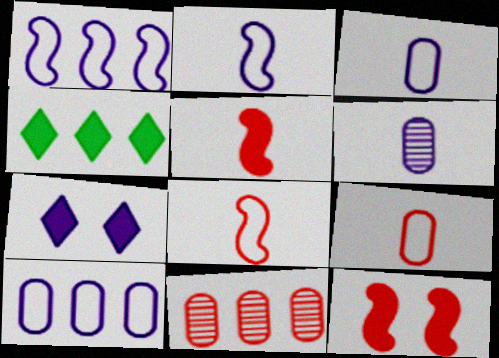[[1, 4, 11], 
[1, 6, 7]]